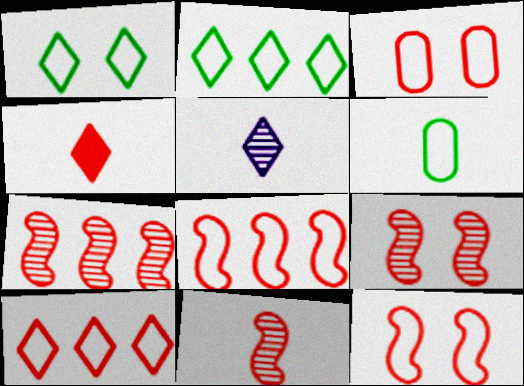[[3, 4, 7], 
[7, 9, 11]]